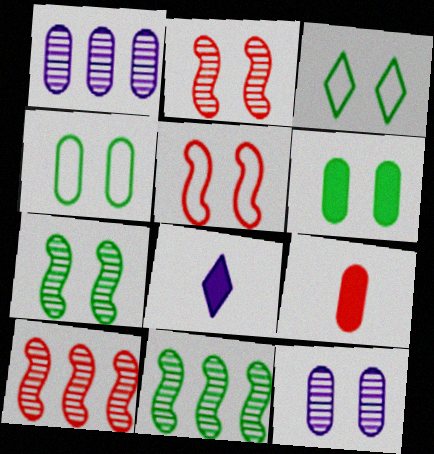[[1, 4, 9], 
[3, 6, 7], 
[4, 8, 10]]